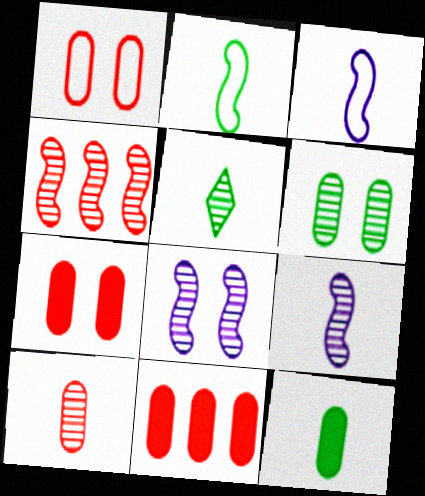[[1, 10, 11], 
[2, 5, 12], 
[5, 9, 10]]